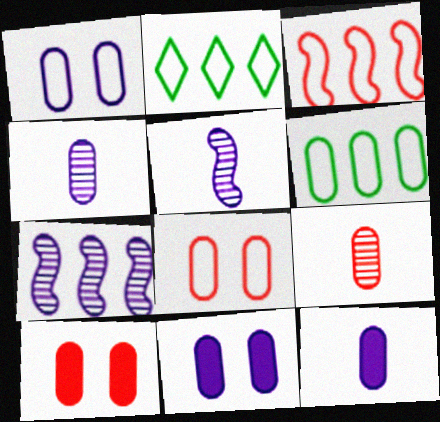[[2, 5, 10], 
[4, 6, 10], 
[6, 9, 11]]